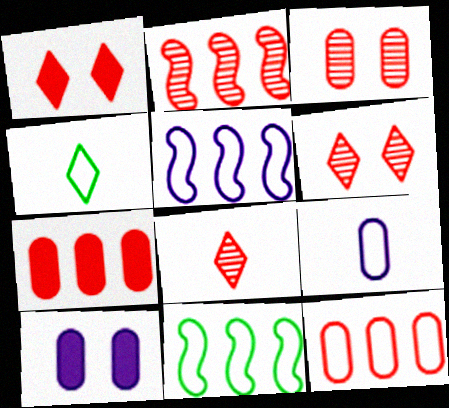[[2, 3, 8], 
[2, 4, 10], 
[8, 10, 11]]